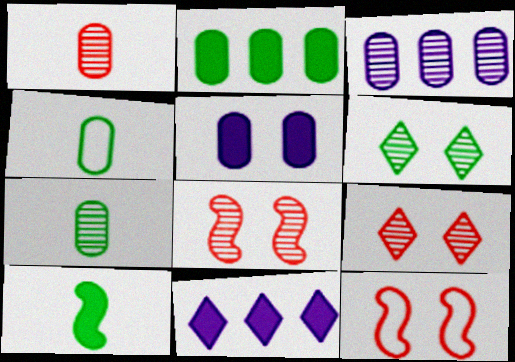[[4, 8, 11], 
[5, 6, 12], 
[7, 11, 12]]